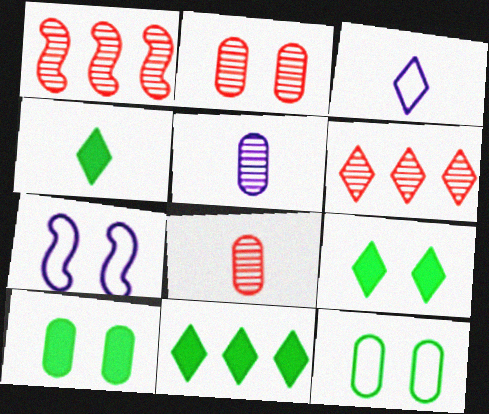[[1, 3, 10], 
[2, 7, 9], 
[3, 6, 9], 
[4, 9, 11], 
[7, 8, 11]]